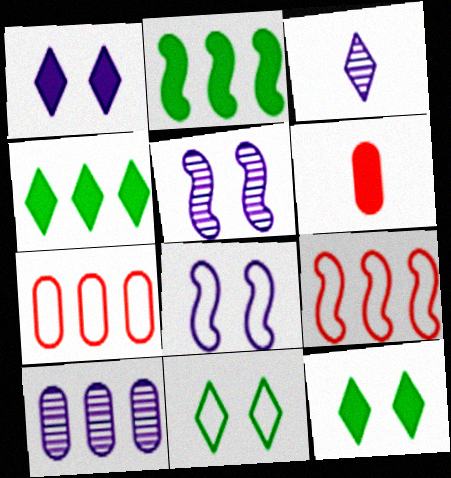[[1, 2, 6], 
[3, 5, 10], 
[4, 9, 10]]